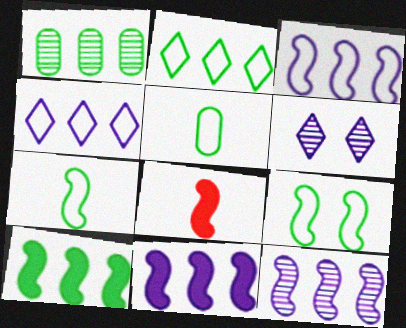[[1, 2, 10], 
[2, 5, 9], 
[3, 11, 12], 
[8, 9, 12]]